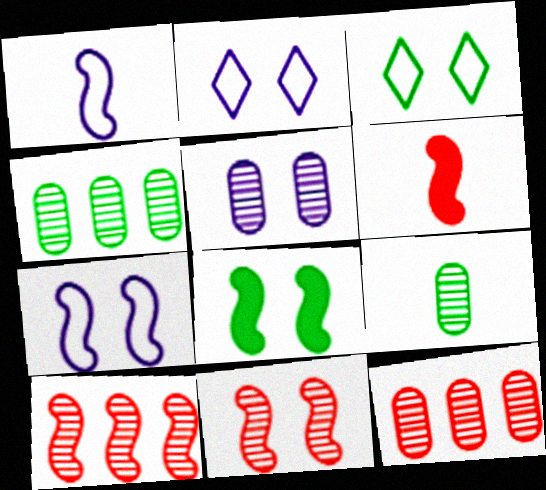[[1, 8, 10], 
[2, 4, 6], 
[5, 9, 12], 
[7, 8, 11]]